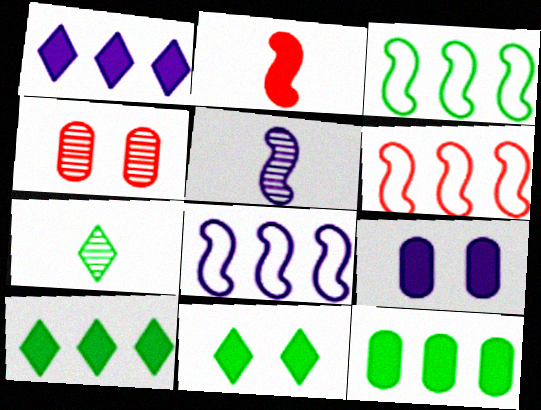[[2, 9, 10], 
[3, 6, 8], 
[6, 7, 9]]